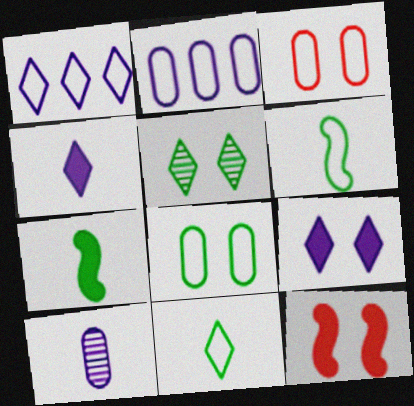[[1, 3, 6]]